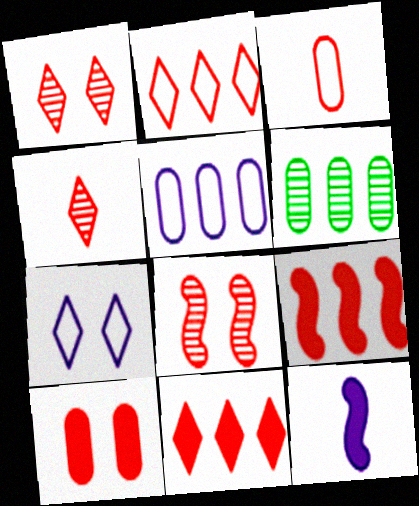[[1, 3, 9], 
[3, 8, 11]]